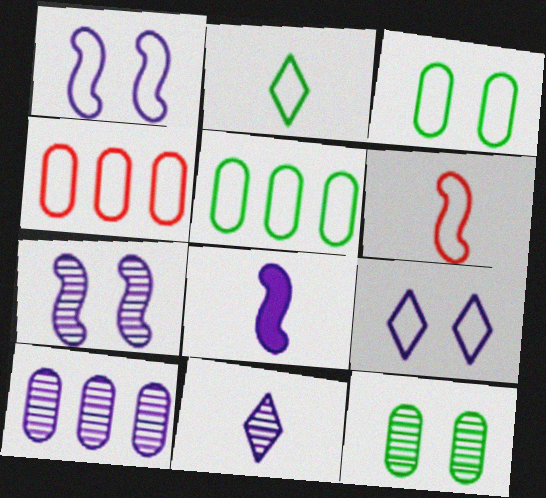[[1, 2, 4], 
[5, 6, 9], 
[7, 10, 11], 
[8, 9, 10]]